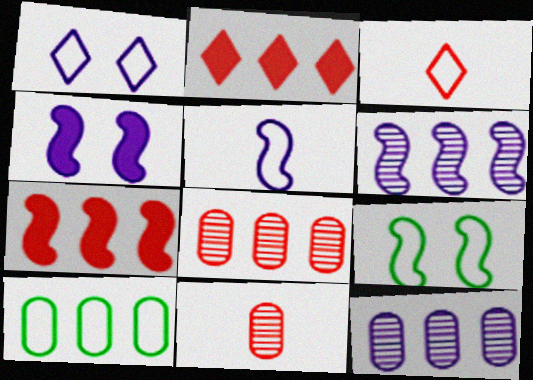[[2, 6, 10], 
[4, 5, 6]]